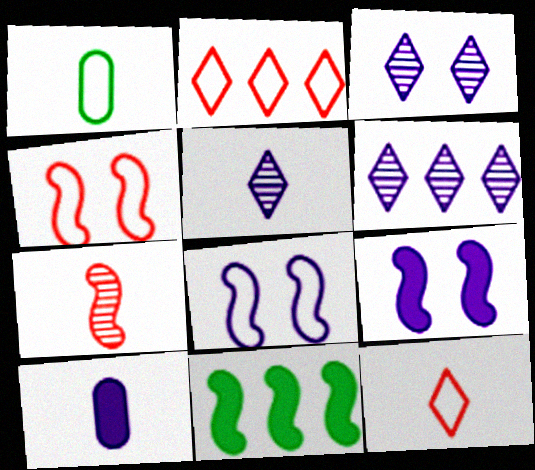[[1, 2, 8], 
[3, 5, 6], 
[6, 8, 10], 
[7, 8, 11]]